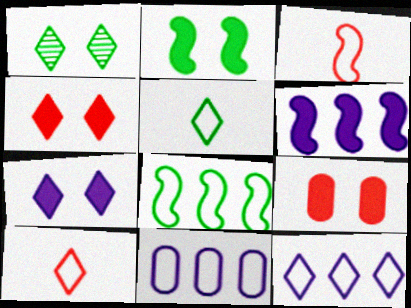[[2, 7, 9]]